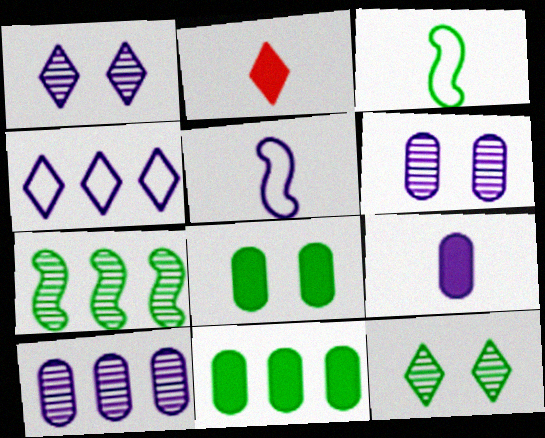[[2, 4, 12], 
[3, 11, 12]]